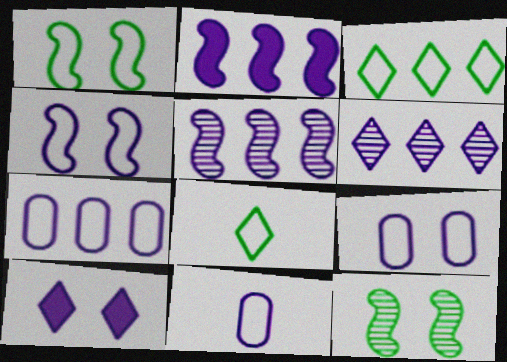[[2, 6, 7], 
[5, 10, 11], 
[7, 9, 11]]